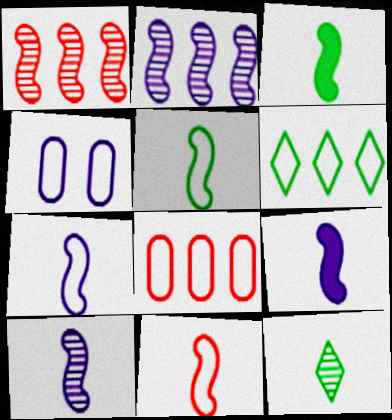[[3, 10, 11], 
[4, 6, 11], 
[5, 7, 11], 
[7, 9, 10]]